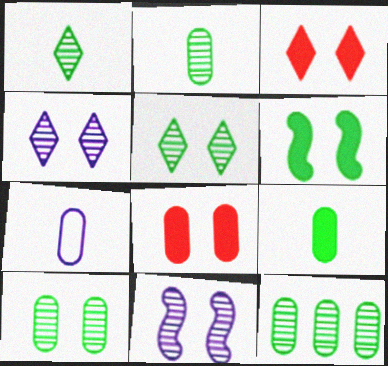[[2, 10, 12], 
[7, 8, 12]]